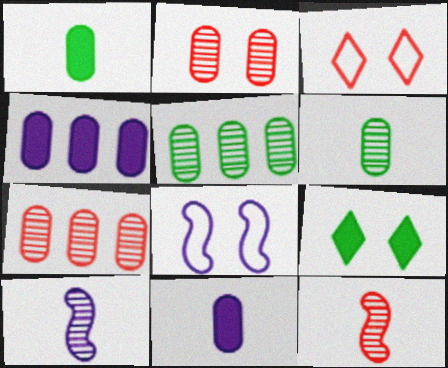[[2, 8, 9]]